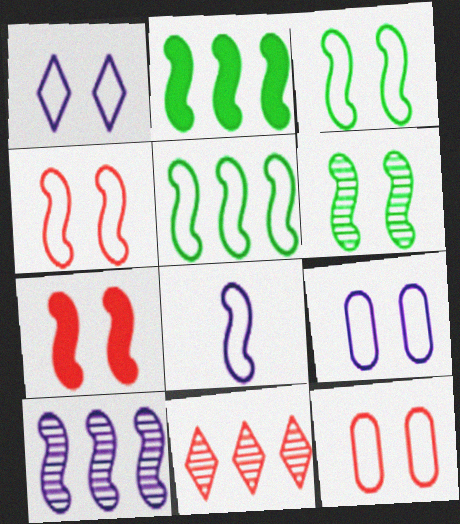[[1, 3, 12], 
[4, 5, 8]]